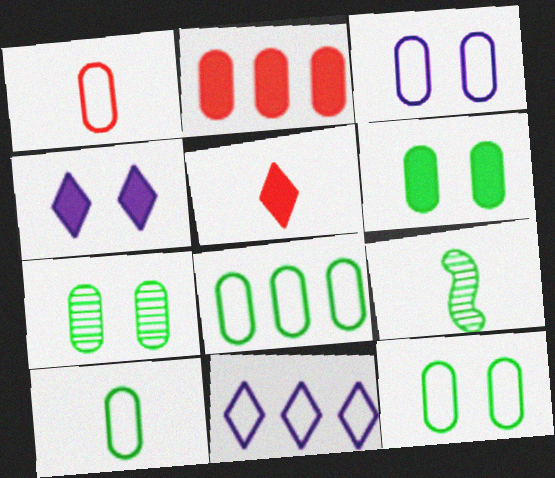[[1, 3, 8], 
[6, 7, 12], 
[8, 10, 12]]